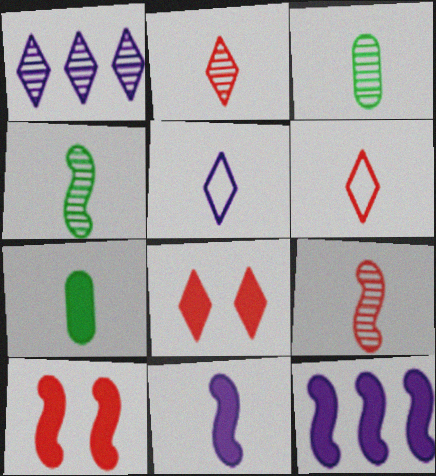[[3, 6, 11], 
[5, 7, 9], 
[7, 8, 12]]